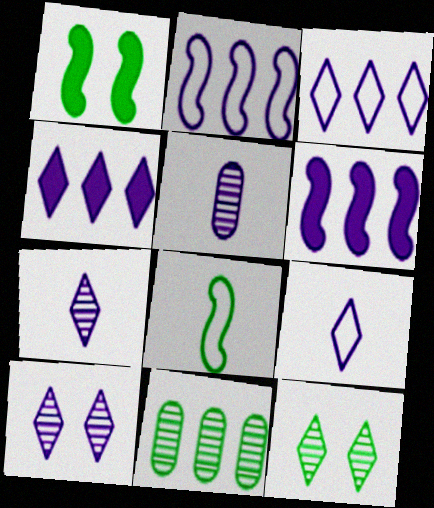[[4, 9, 10]]